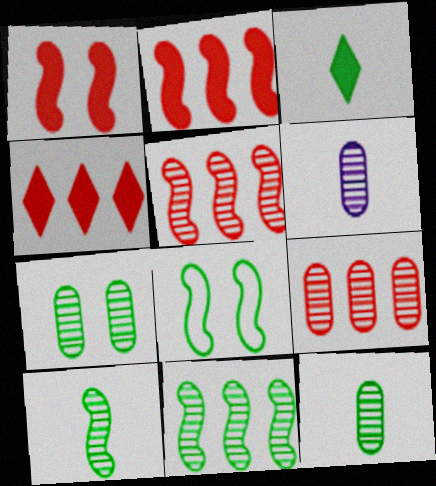[[4, 6, 8], 
[6, 7, 9]]